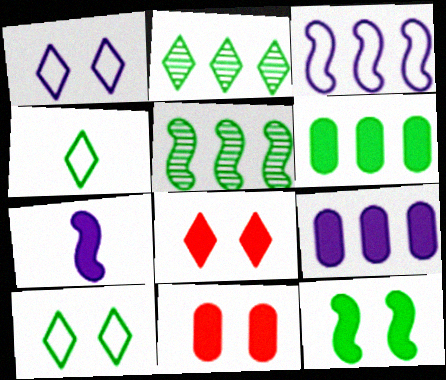[[6, 7, 8]]